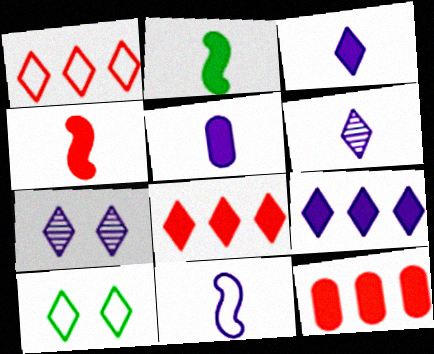[[5, 6, 11], 
[6, 8, 10]]